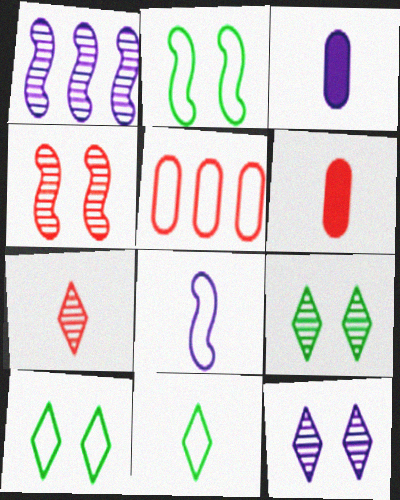[[1, 6, 10], 
[5, 8, 10]]